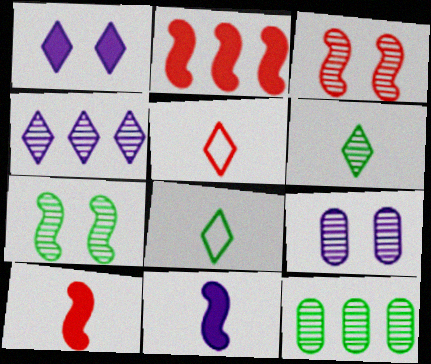[[2, 8, 9], 
[6, 7, 12]]